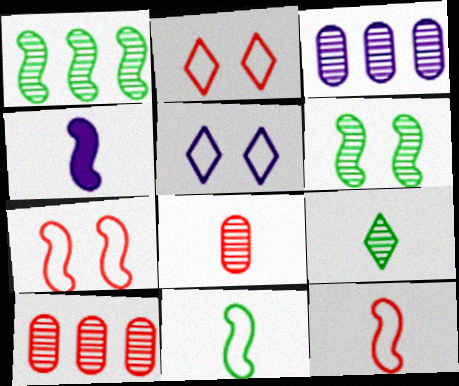[[1, 4, 7], 
[3, 4, 5]]